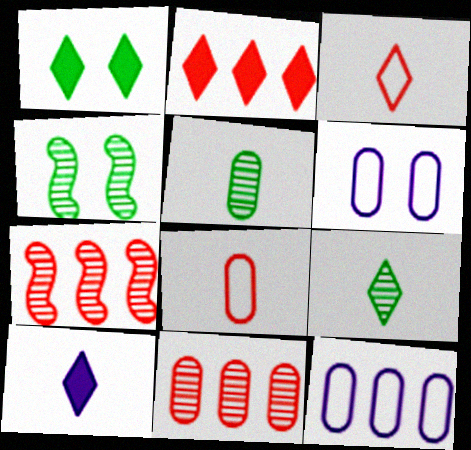[[1, 2, 10], 
[3, 9, 10]]